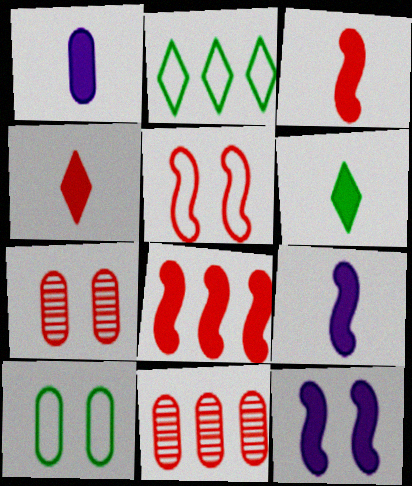[[1, 3, 6], 
[1, 10, 11], 
[2, 7, 9], 
[4, 5, 11]]